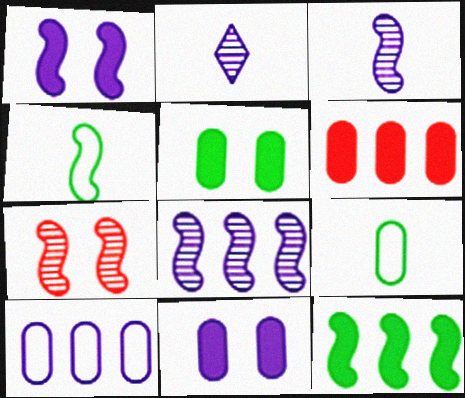[[1, 2, 10]]